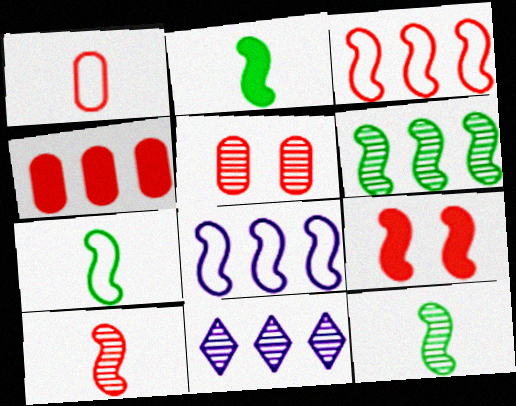[[1, 4, 5], 
[2, 7, 12], 
[3, 9, 10], 
[5, 11, 12], 
[8, 9, 12]]